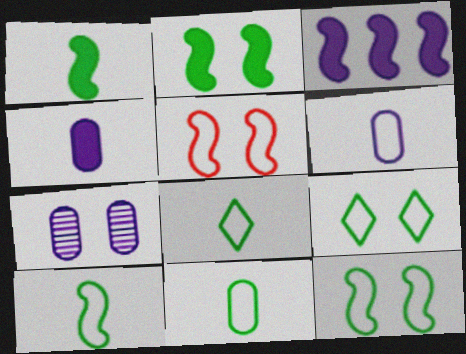[[8, 10, 11]]